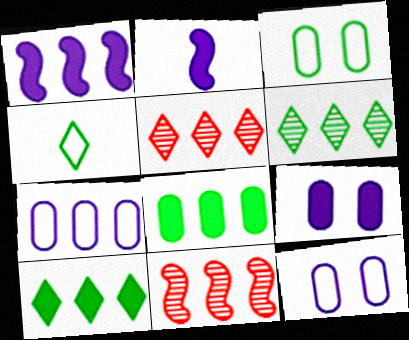[[2, 3, 5], 
[4, 9, 11], 
[7, 10, 11]]